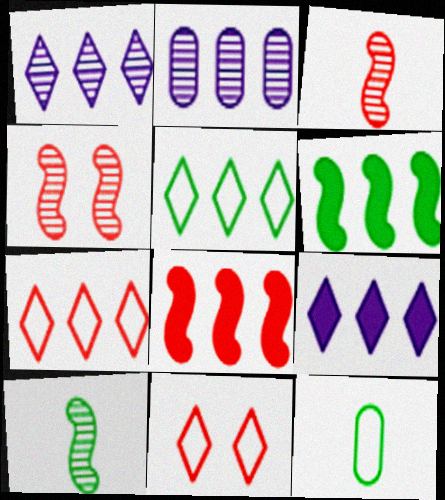[[2, 5, 8], 
[2, 6, 7], 
[4, 9, 12]]